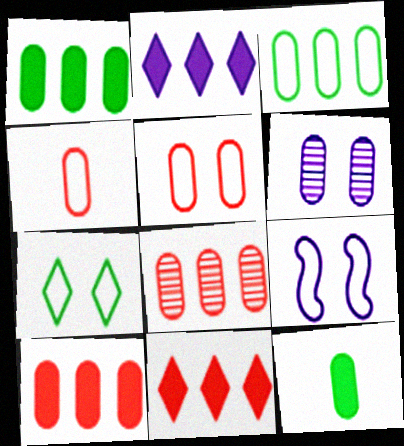[[1, 4, 6], 
[5, 7, 9]]